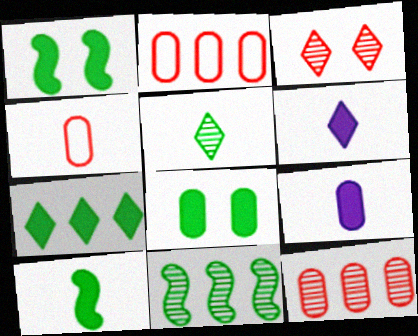[[7, 8, 10]]